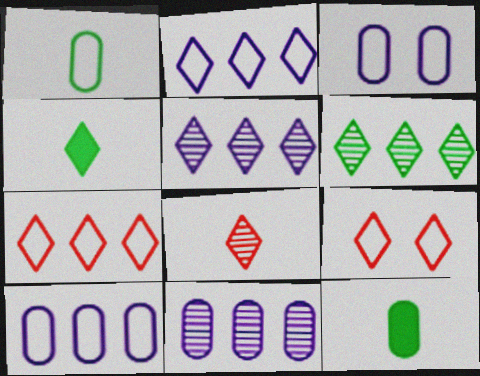[[4, 5, 9]]